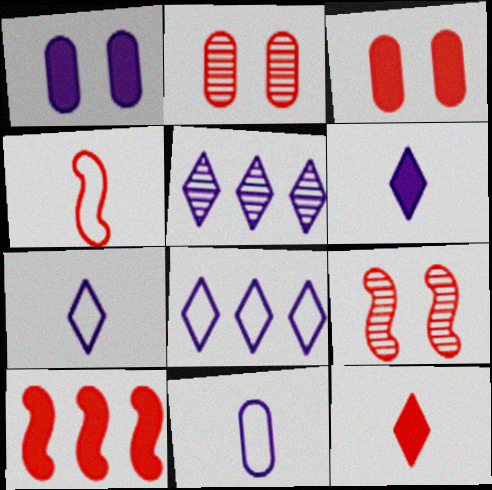[[3, 10, 12], 
[4, 9, 10]]